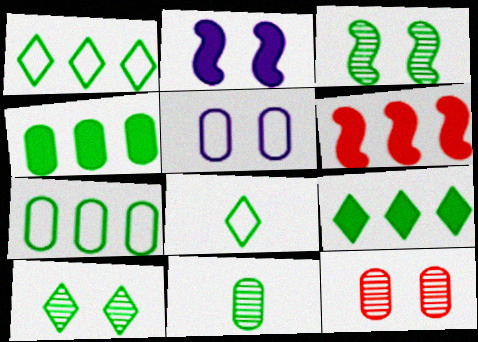[[3, 4, 8], 
[8, 9, 10]]